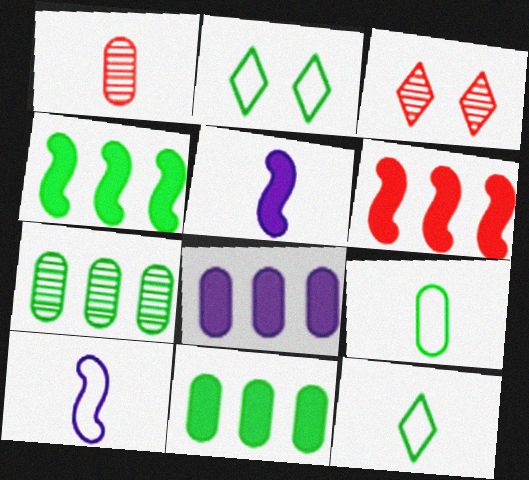[[1, 5, 12], 
[3, 10, 11]]